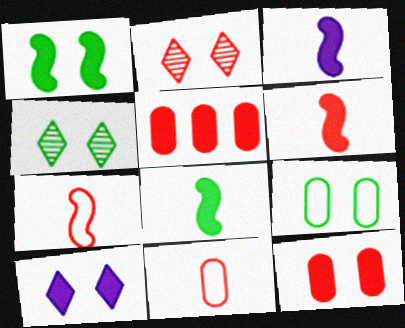[[1, 4, 9], 
[1, 10, 12], 
[2, 5, 7], 
[3, 6, 8], 
[5, 8, 10]]